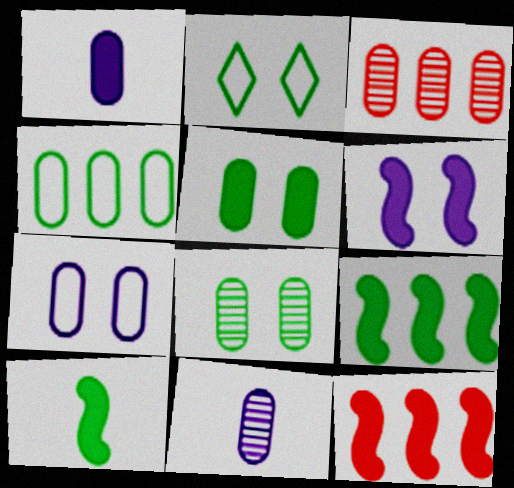[[2, 11, 12], 
[3, 8, 11], 
[6, 10, 12]]